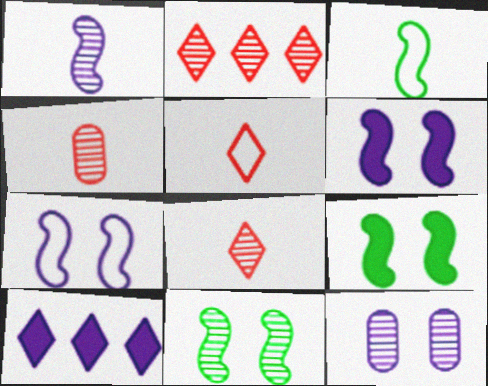[]